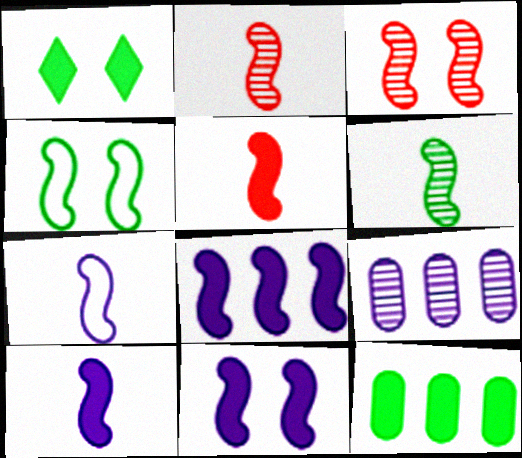[[2, 4, 8], 
[3, 4, 11], 
[5, 6, 7], 
[8, 10, 11]]